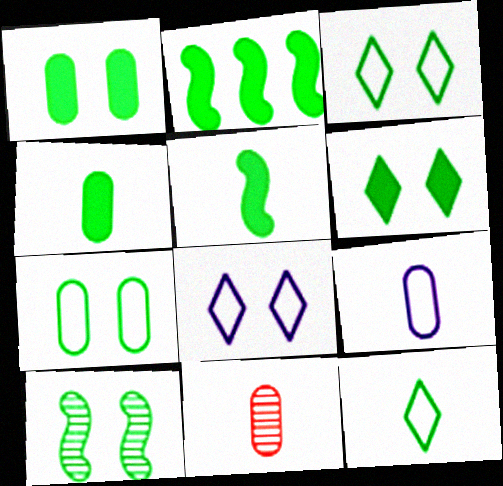[[1, 3, 10], 
[2, 4, 6], 
[2, 8, 11], 
[4, 9, 11], 
[6, 7, 10]]